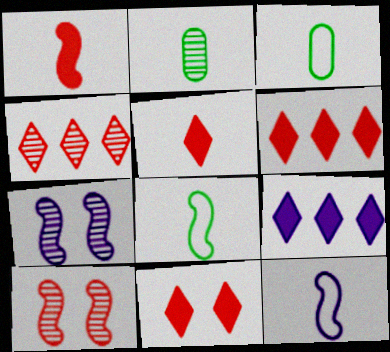[[2, 4, 7], 
[2, 5, 12], 
[3, 6, 7], 
[3, 9, 10], 
[5, 6, 11]]